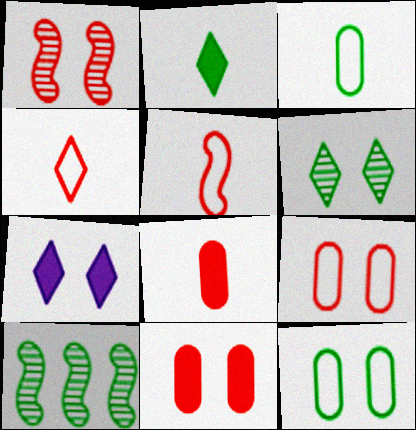[[1, 7, 12], 
[2, 10, 12]]